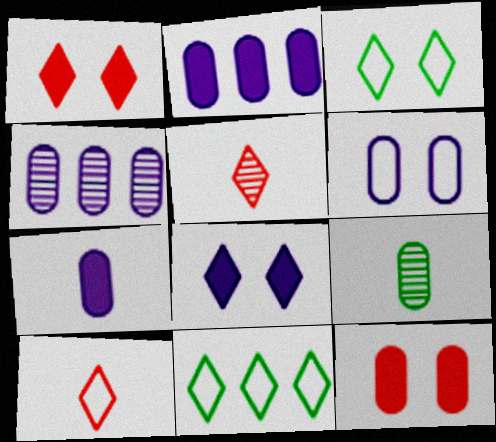[[4, 6, 7], 
[5, 8, 11]]